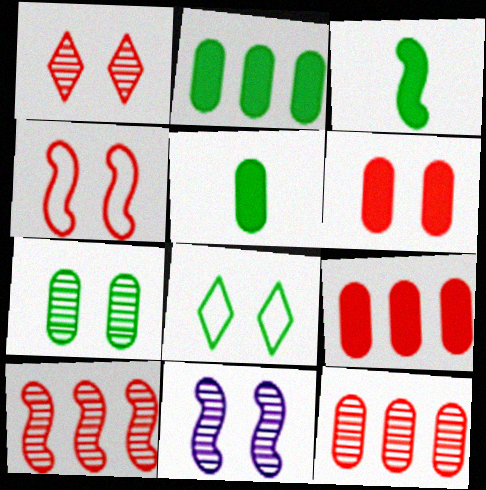[[1, 4, 6], 
[1, 7, 11], 
[6, 8, 11]]